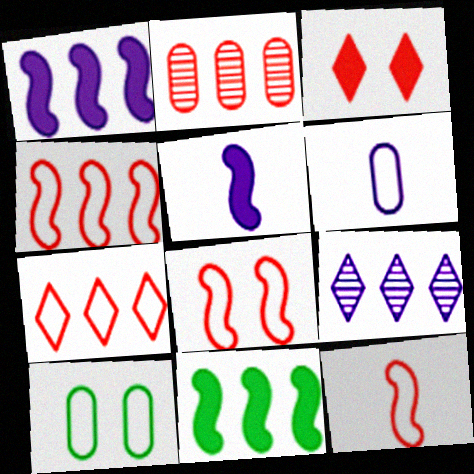[[2, 3, 12], 
[4, 8, 12]]